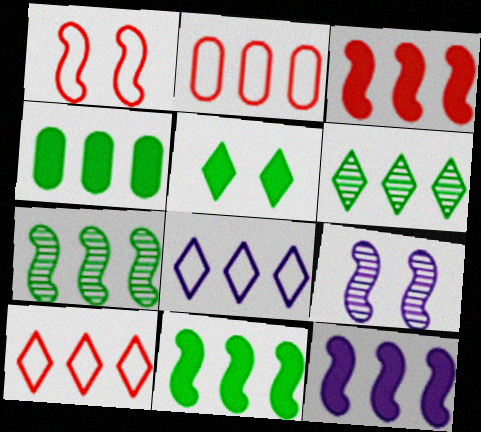[[2, 6, 12], 
[3, 11, 12]]